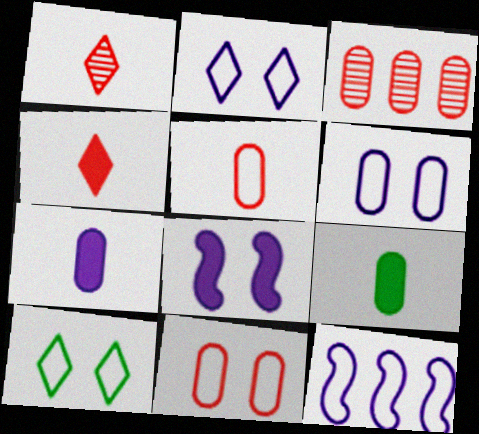[[3, 6, 9], 
[5, 10, 12]]